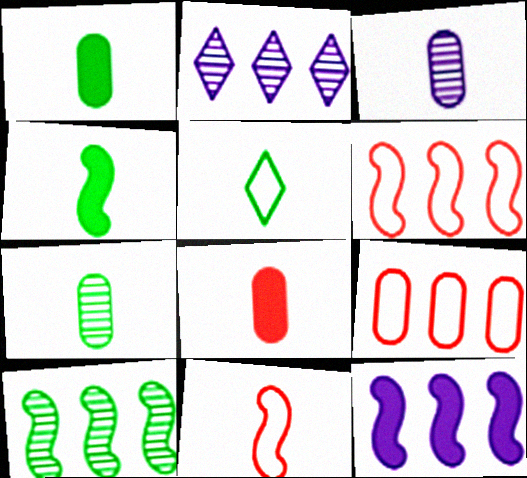[[4, 5, 7], 
[6, 10, 12]]